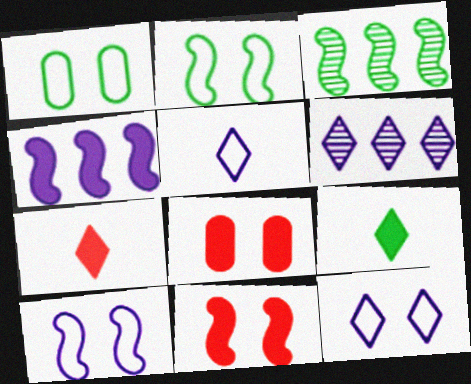[[1, 3, 9], 
[3, 5, 8], 
[4, 8, 9]]